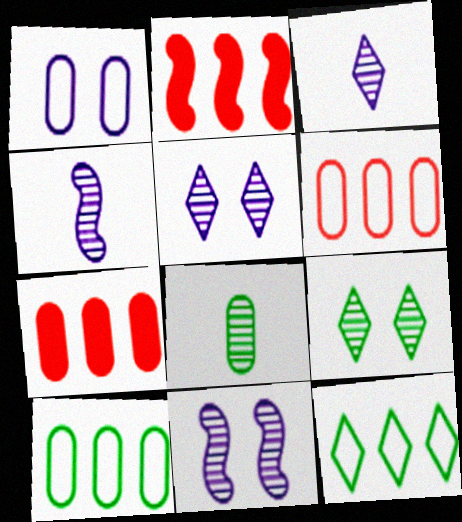[[1, 7, 8]]